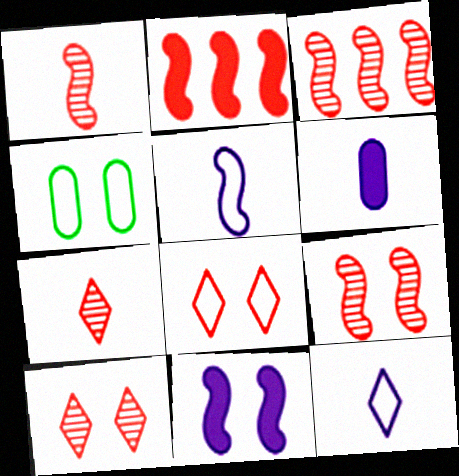[[1, 3, 9], 
[4, 10, 11]]